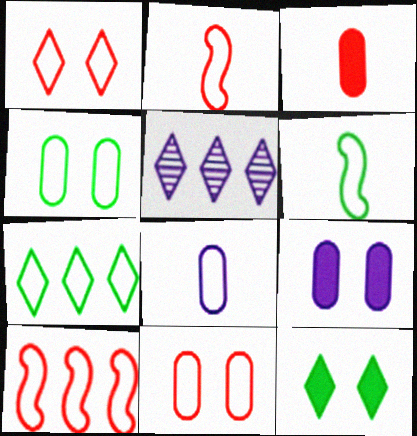[[4, 6, 7]]